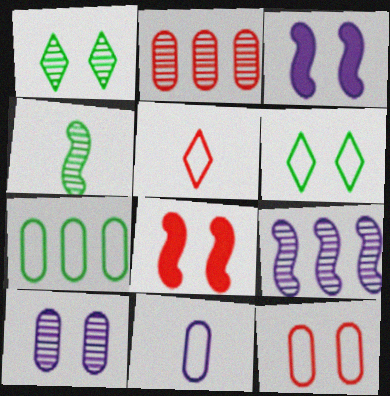[[1, 3, 12], 
[2, 5, 8], 
[6, 8, 10], 
[7, 11, 12]]